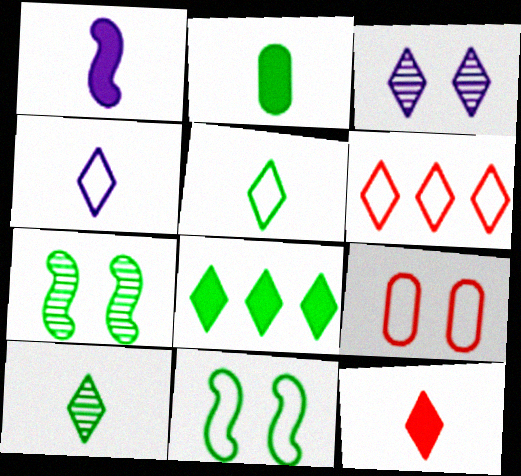[[1, 2, 12], 
[4, 10, 12]]